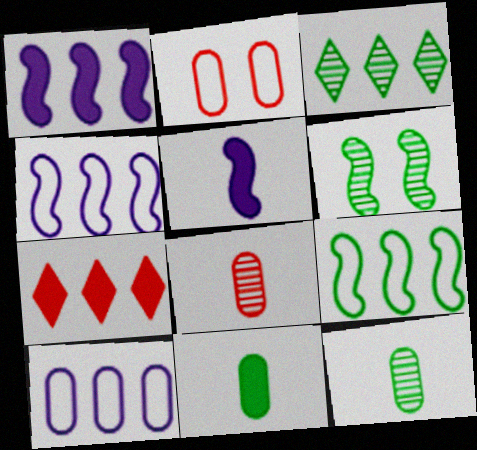[[2, 3, 5], 
[3, 6, 12]]